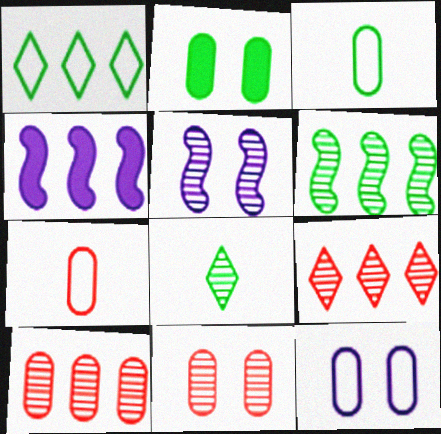[[1, 4, 10], 
[2, 11, 12], 
[5, 8, 10]]